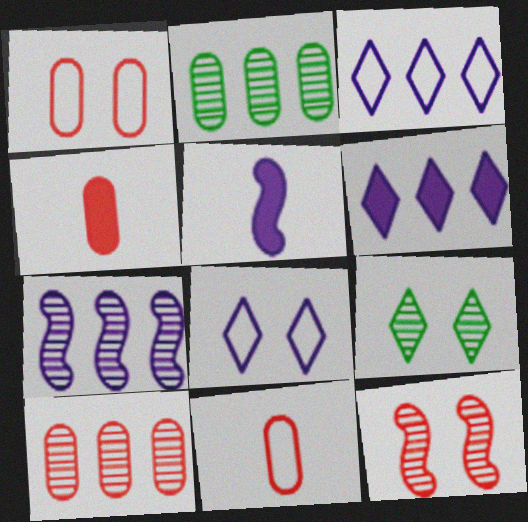[[1, 4, 10]]